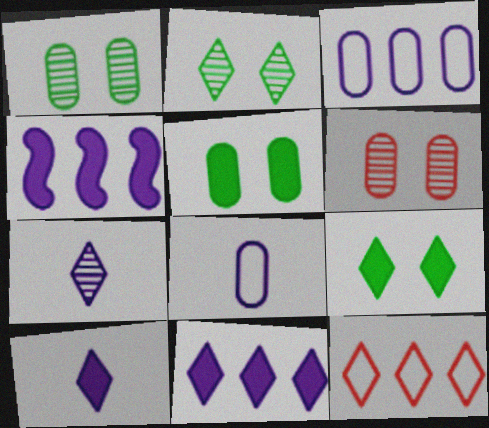[[2, 10, 12], 
[7, 9, 12]]